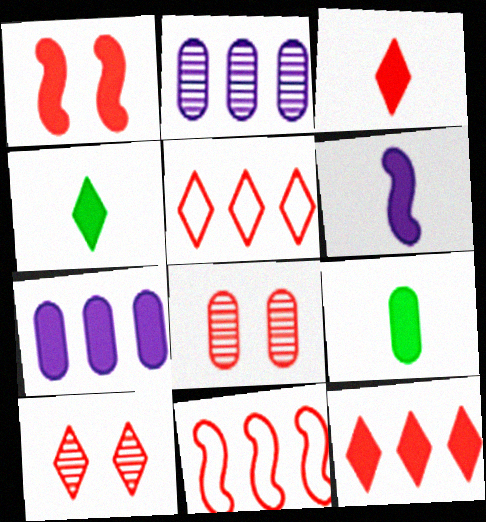[[1, 4, 7], 
[3, 5, 10], 
[3, 6, 9], 
[3, 8, 11]]